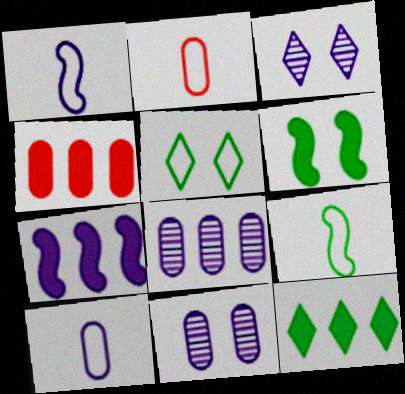[[3, 4, 9], 
[3, 7, 10], 
[4, 7, 12]]